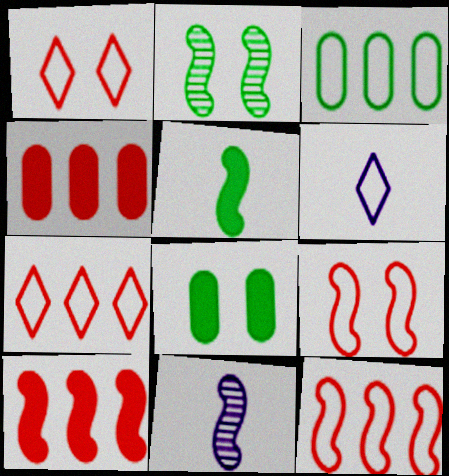[[2, 4, 6], 
[3, 6, 9], 
[7, 8, 11]]